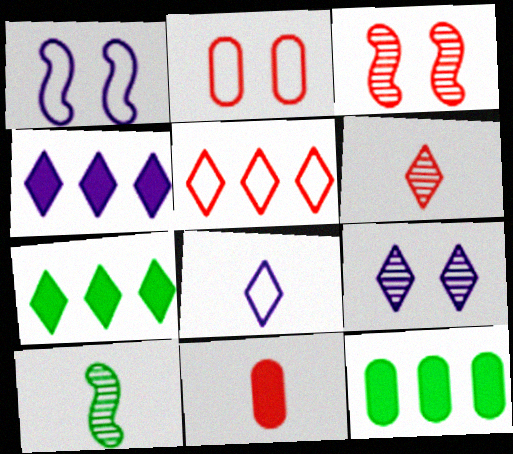[[1, 6, 12], 
[2, 4, 10], 
[3, 5, 11], 
[3, 8, 12], 
[4, 8, 9], 
[8, 10, 11]]